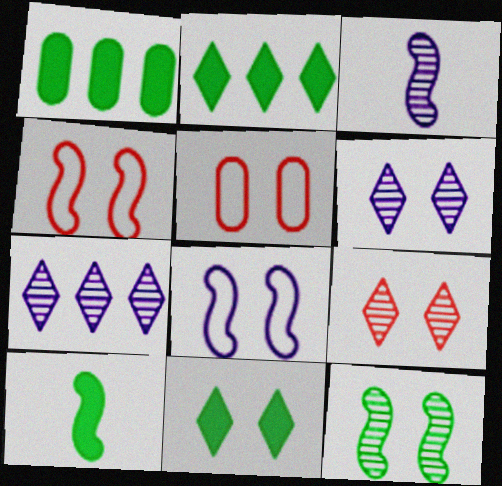[[1, 10, 11], 
[2, 3, 5], 
[5, 7, 10]]